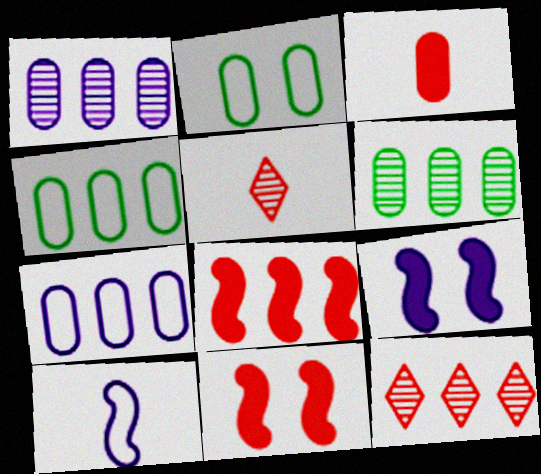[[1, 2, 3], 
[4, 5, 9]]